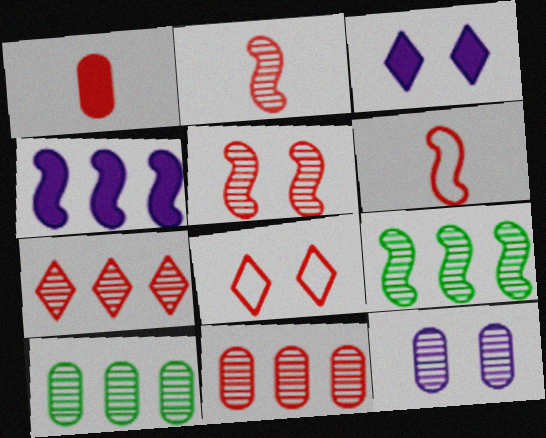[[3, 6, 10]]